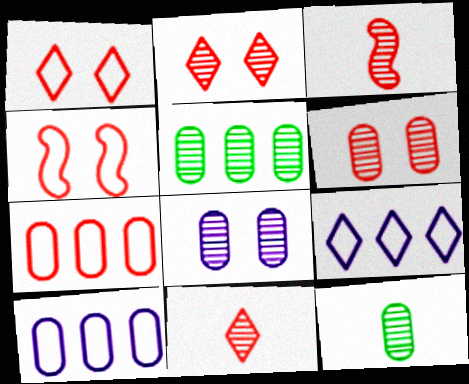[]